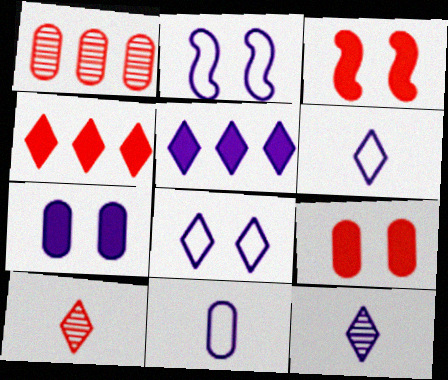[[5, 8, 12]]